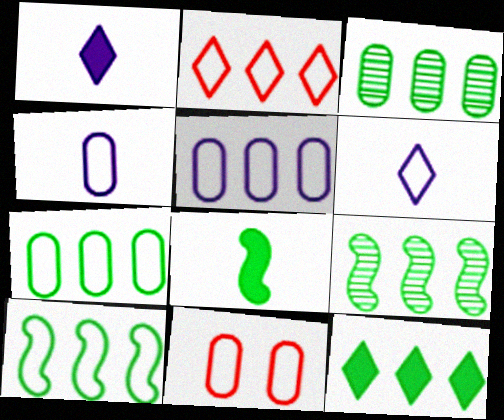[[1, 9, 11], 
[2, 5, 10], 
[3, 10, 12], 
[4, 7, 11], 
[6, 10, 11], 
[7, 9, 12]]